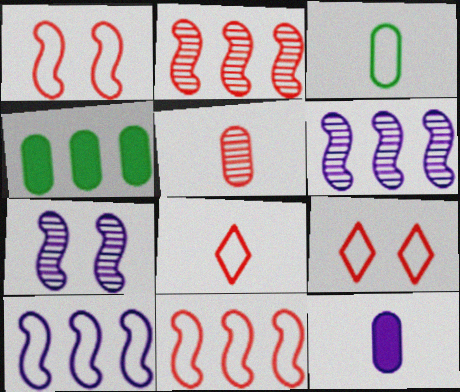[[3, 5, 12], 
[3, 9, 10], 
[4, 7, 8]]